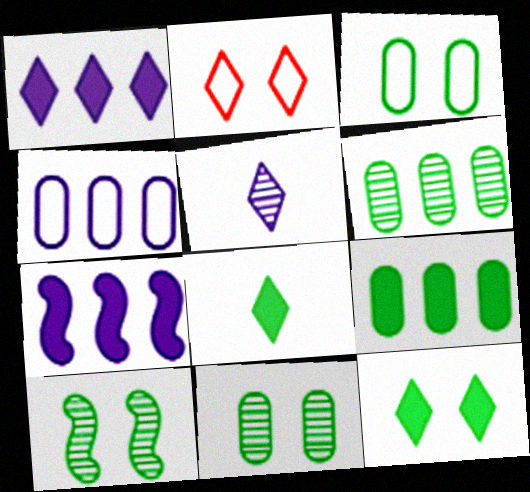[[3, 10, 12]]